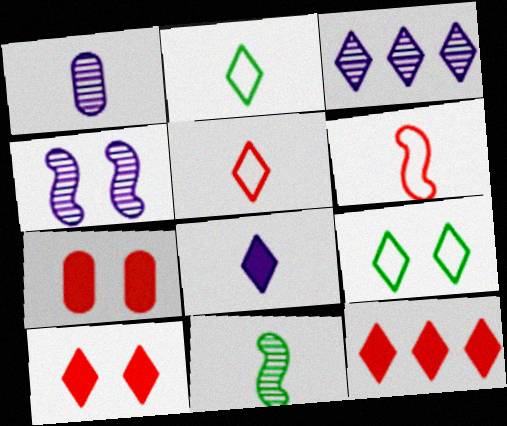[[1, 3, 4], 
[2, 3, 10], 
[4, 7, 9]]